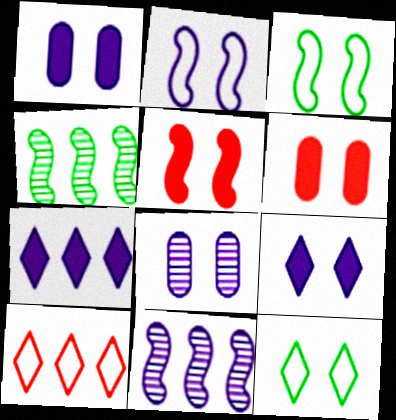[[2, 8, 9], 
[5, 8, 12]]